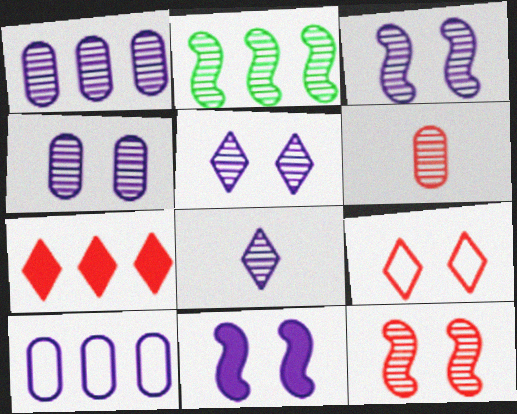[[1, 3, 8], 
[2, 5, 6], 
[2, 7, 10], 
[3, 4, 5], 
[8, 10, 11]]